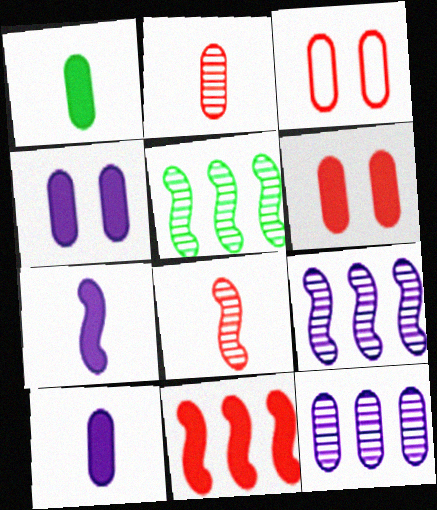[[1, 3, 12]]